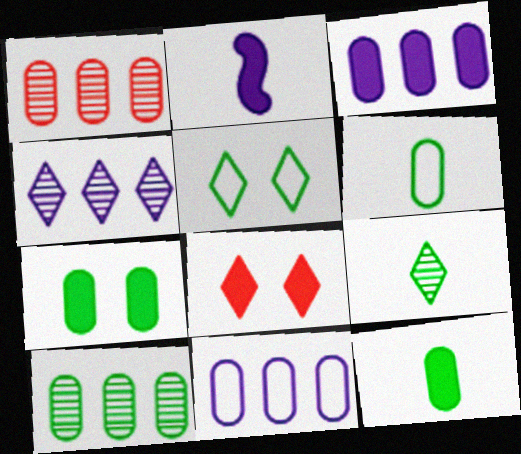[[1, 2, 5], 
[6, 7, 10]]